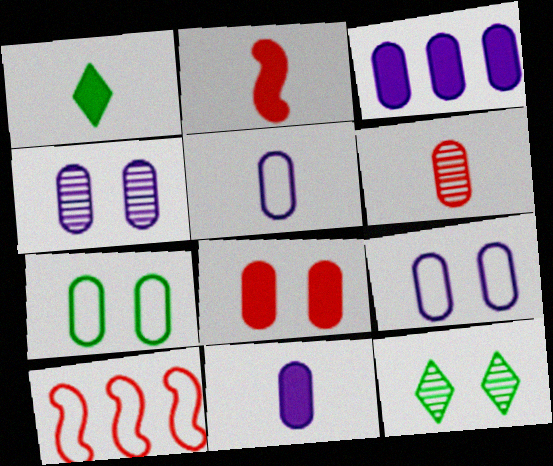[[1, 2, 11], 
[1, 4, 10], 
[3, 4, 5], 
[3, 6, 7], 
[4, 7, 8], 
[10, 11, 12]]